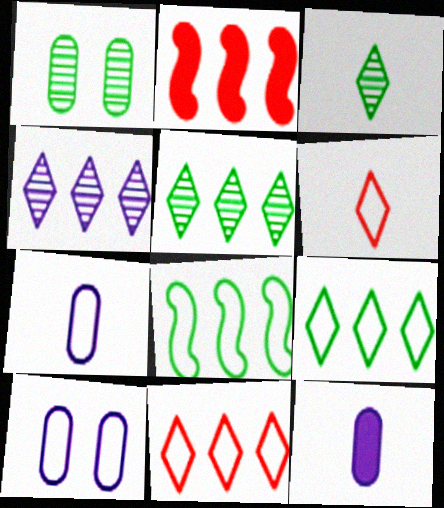[[2, 3, 10], 
[6, 8, 10]]